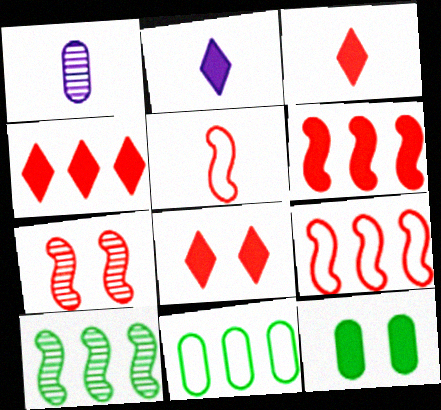[[2, 6, 12], 
[2, 7, 11], 
[3, 4, 8], 
[5, 6, 7]]